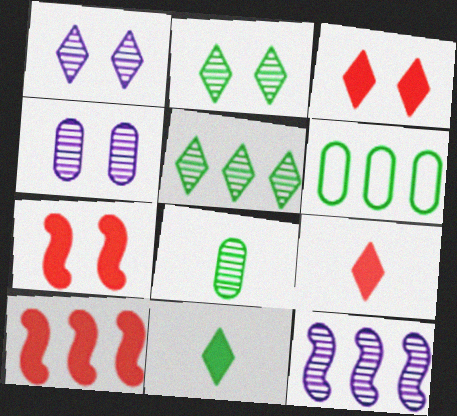[]